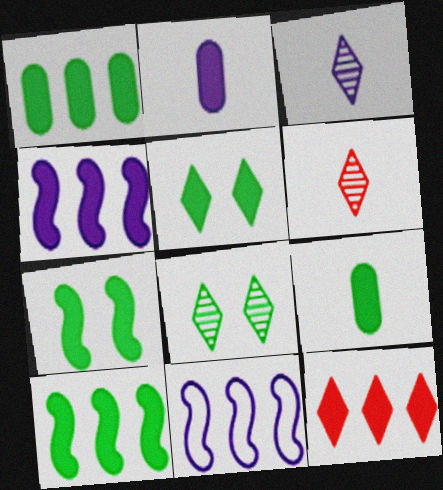[[1, 4, 12], 
[2, 7, 12], 
[5, 9, 10]]